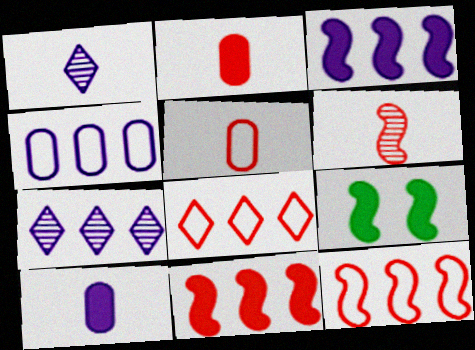[[3, 4, 7], 
[5, 7, 9]]